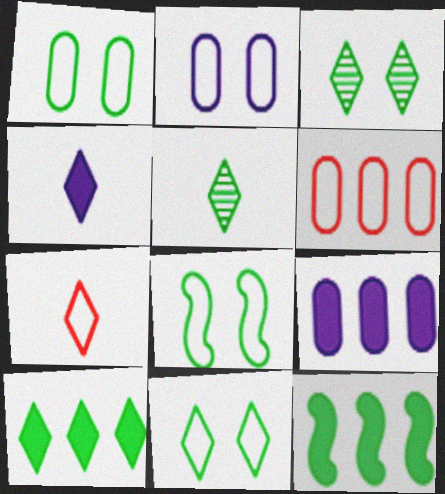[[1, 5, 12], 
[1, 8, 11], 
[4, 5, 7], 
[5, 10, 11]]